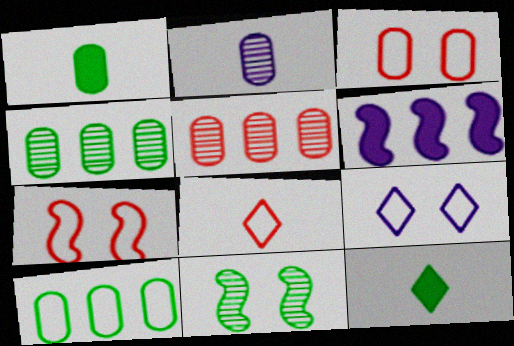[[2, 6, 9], 
[10, 11, 12]]